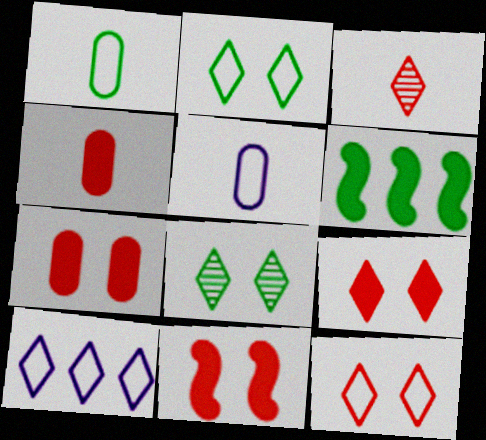[[1, 6, 8], 
[7, 9, 11]]